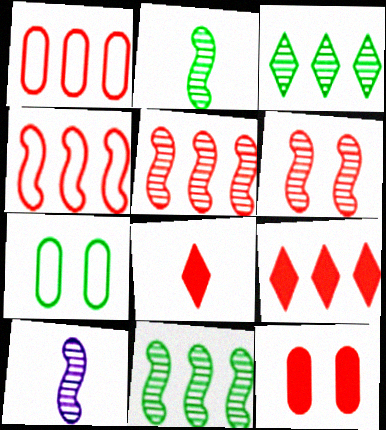[[1, 5, 9], 
[1, 6, 8], 
[6, 10, 11], 
[7, 9, 10]]